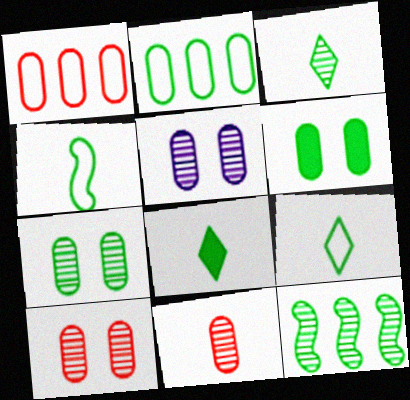[[3, 7, 12], 
[3, 8, 9], 
[5, 7, 10], 
[6, 9, 12]]